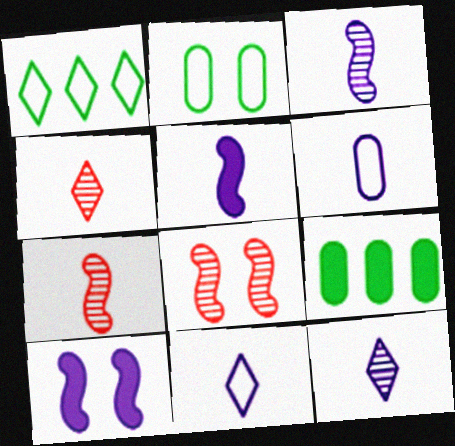[[5, 6, 12], 
[8, 9, 11]]